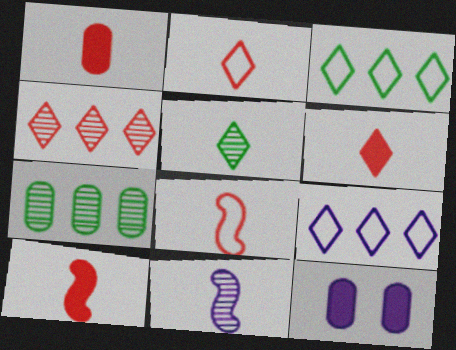[[1, 6, 10], 
[9, 11, 12]]